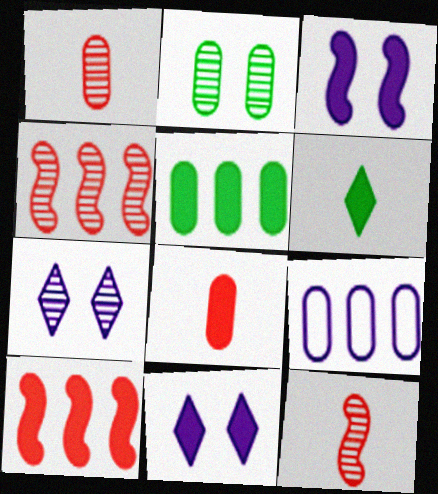[[2, 8, 9]]